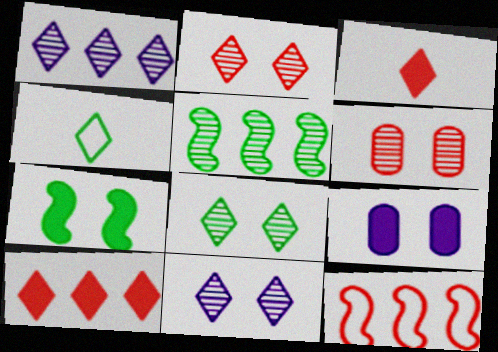[[2, 8, 11], 
[3, 6, 12], 
[4, 10, 11]]